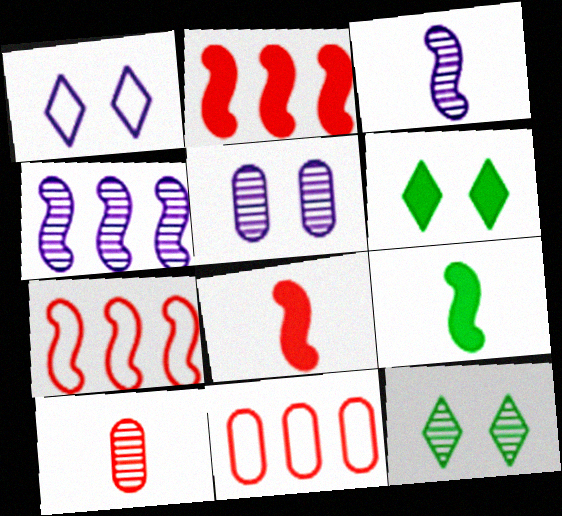[[3, 6, 11], 
[4, 10, 12]]